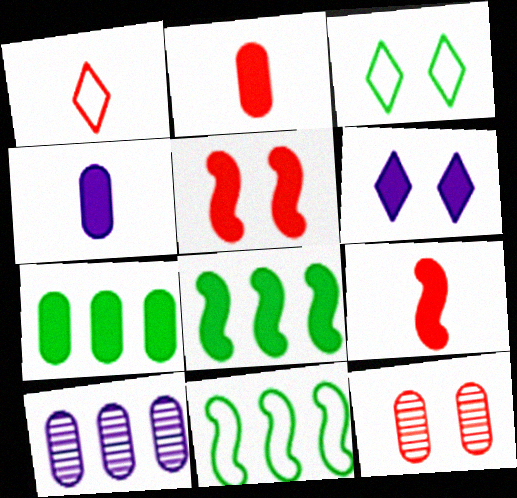[[2, 6, 8], 
[3, 9, 10], 
[6, 7, 9]]